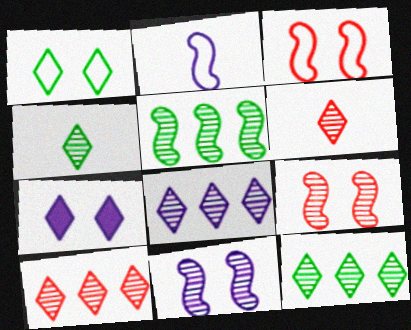[[8, 10, 12]]